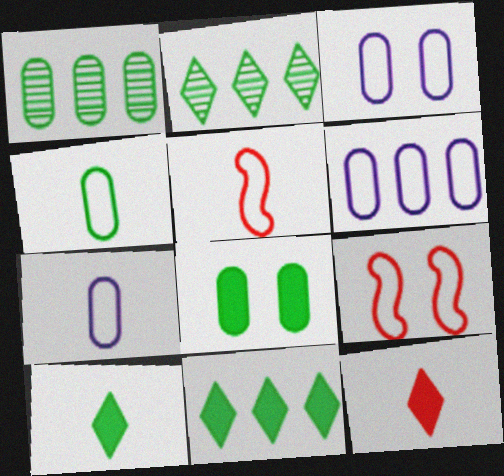[[1, 4, 8], 
[3, 6, 7]]